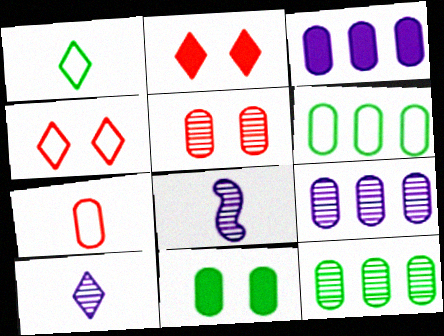[[2, 6, 8], 
[7, 9, 11]]